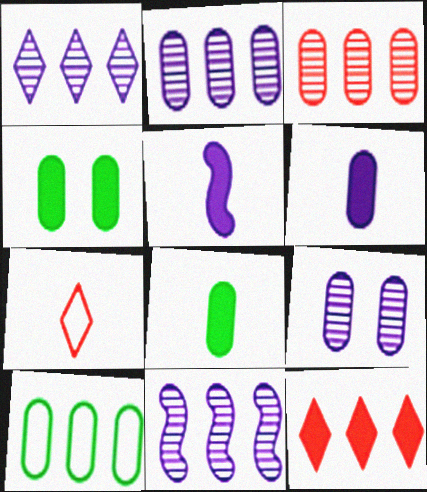[[1, 2, 11], 
[4, 5, 12], 
[4, 7, 11], 
[10, 11, 12]]